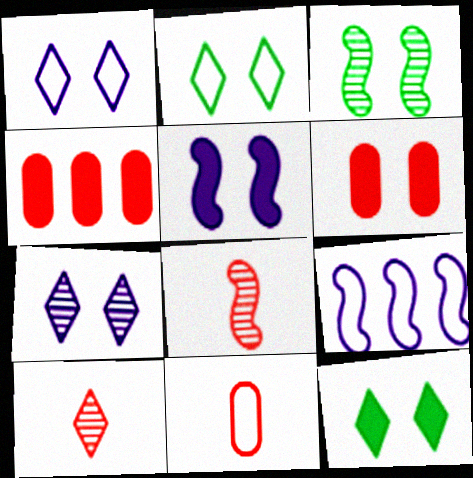[[1, 3, 6], 
[2, 9, 11], 
[5, 6, 12]]